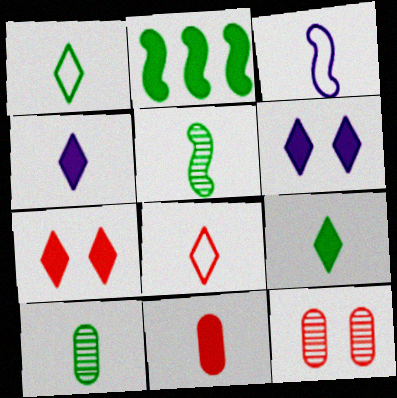[[2, 6, 11]]